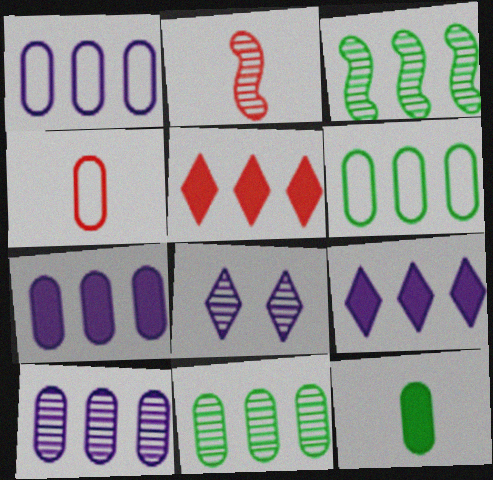[[1, 3, 5], 
[1, 7, 10], 
[2, 8, 11]]